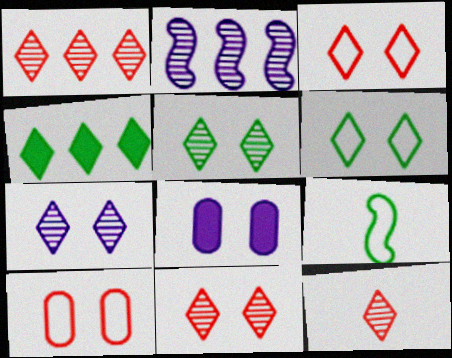[[1, 8, 9], 
[1, 11, 12], 
[5, 7, 11]]